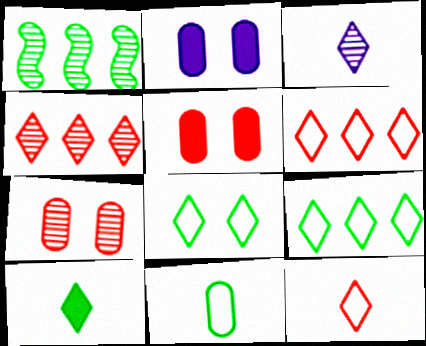[[1, 2, 12], 
[1, 3, 7], 
[3, 10, 12]]